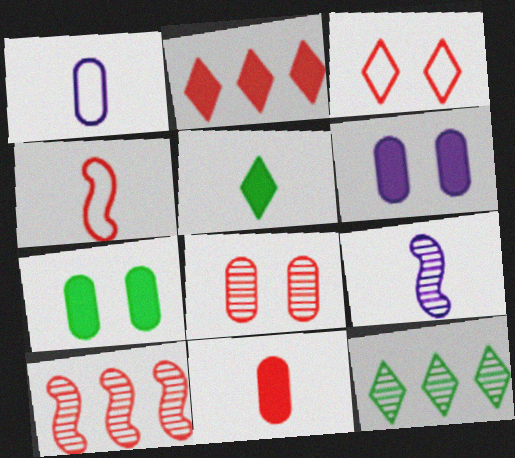[[2, 4, 8], 
[3, 10, 11], 
[4, 6, 12], 
[8, 9, 12]]